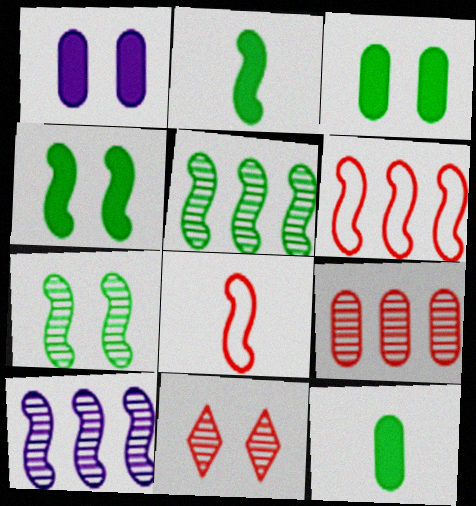[[4, 8, 10]]